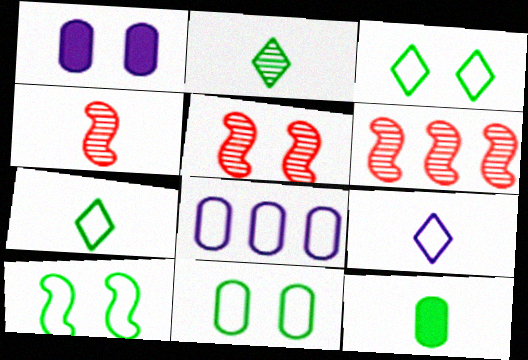[[1, 3, 5], 
[1, 6, 7], 
[3, 10, 11], 
[4, 5, 6], 
[4, 9, 12]]